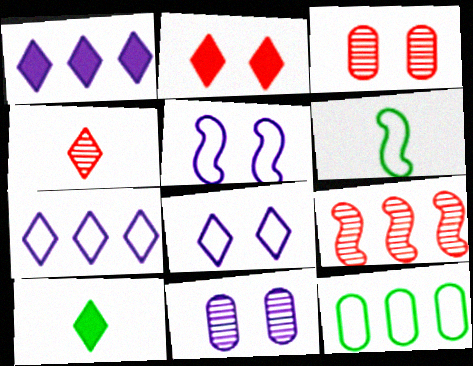[[1, 2, 10], 
[1, 3, 6], 
[1, 9, 12], 
[3, 4, 9]]